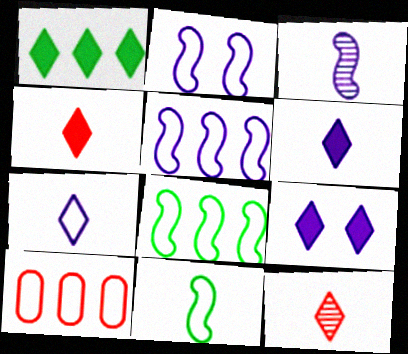[[1, 4, 9]]